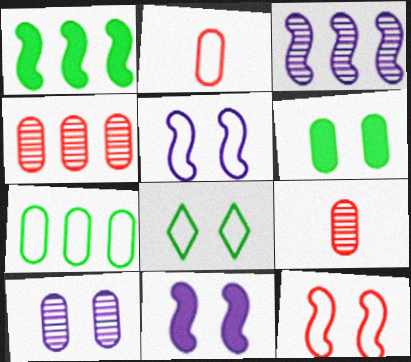[]